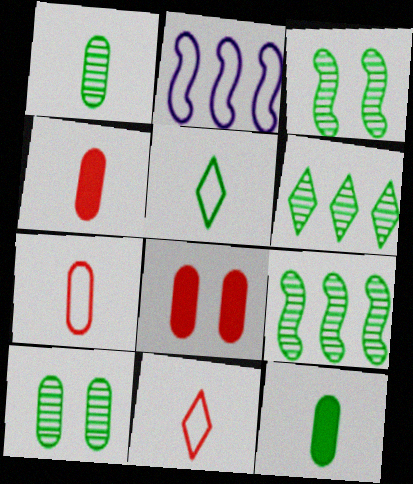[[1, 3, 6]]